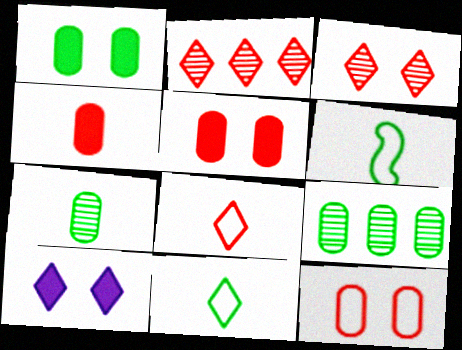[[2, 10, 11]]